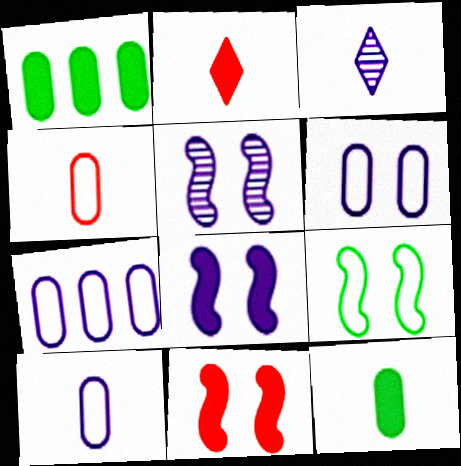[[1, 2, 8], 
[3, 7, 8], 
[5, 9, 11], 
[6, 7, 10]]